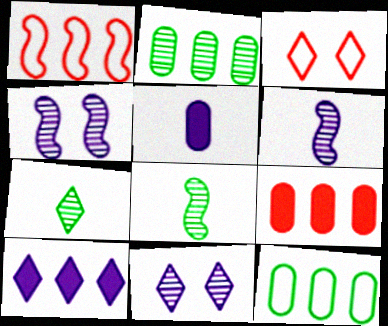[[1, 2, 10], 
[3, 7, 10]]